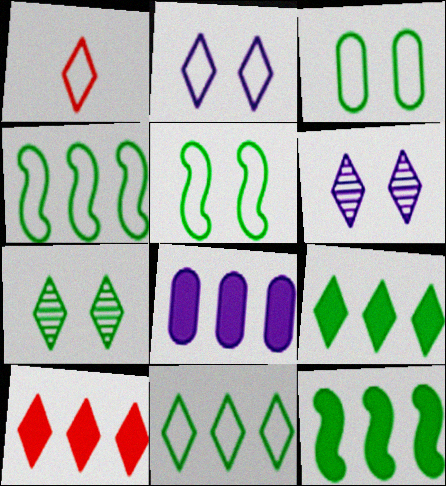[[1, 2, 11], 
[1, 6, 9], 
[8, 10, 12]]